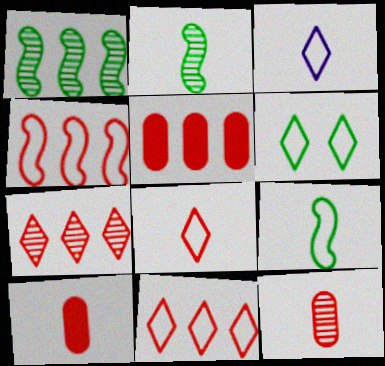[[2, 3, 10], 
[3, 6, 11], 
[4, 5, 7]]